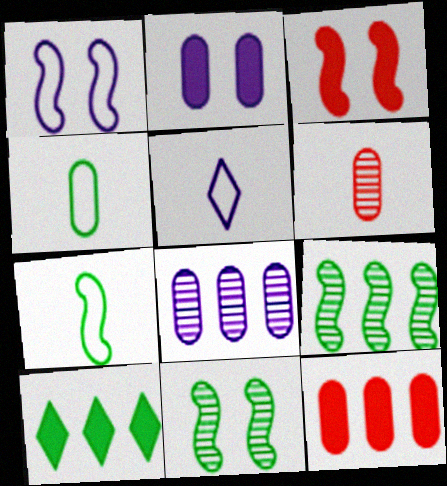[[1, 3, 11], 
[1, 6, 10], 
[4, 10, 11], 
[5, 11, 12]]